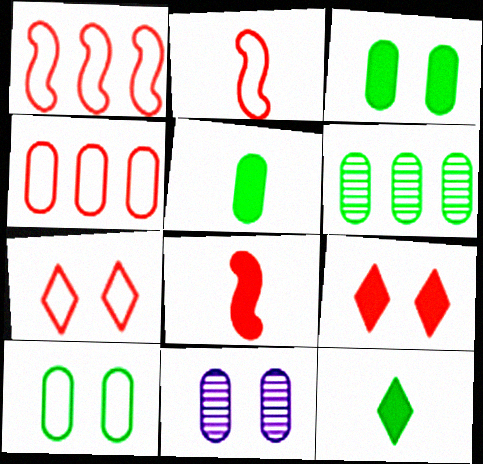[[1, 11, 12], 
[2, 4, 7], 
[4, 5, 11], 
[5, 6, 10]]